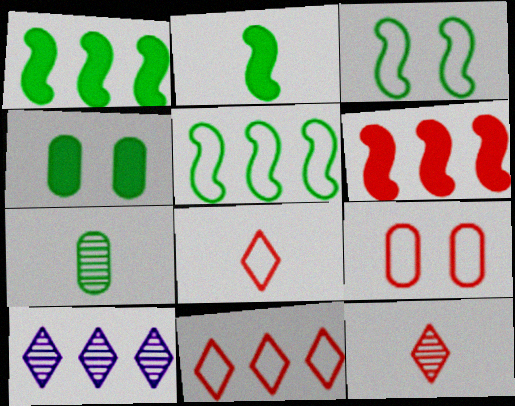[[2, 9, 10], 
[6, 9, 12]]